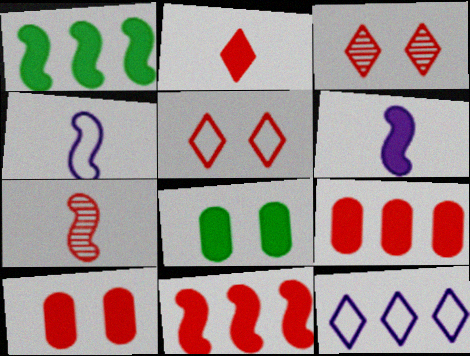[[2, 10, 11], 
[5, 7, 9], 
[7, 8, 12]]